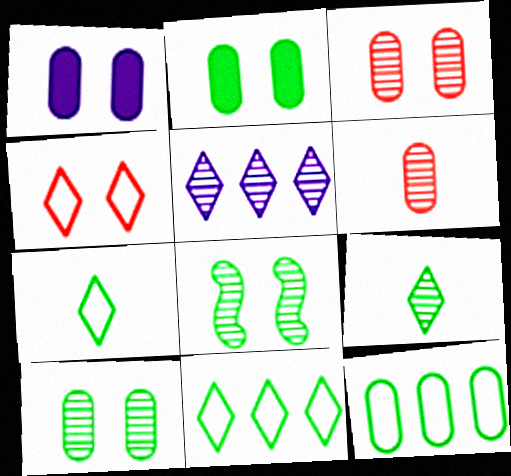[[1, 4, 8], 
[1, 6, 12], 
[5, 6, 8]]